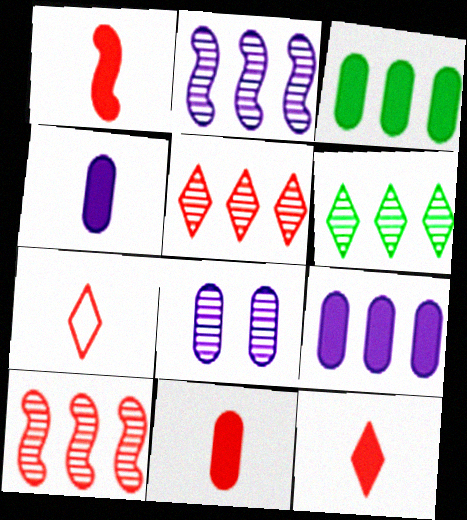[[1, 11, 12]]